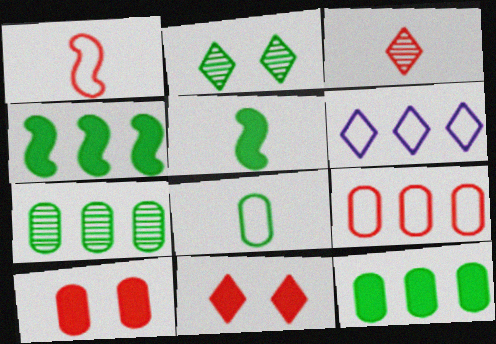[[2, 4, 8]]